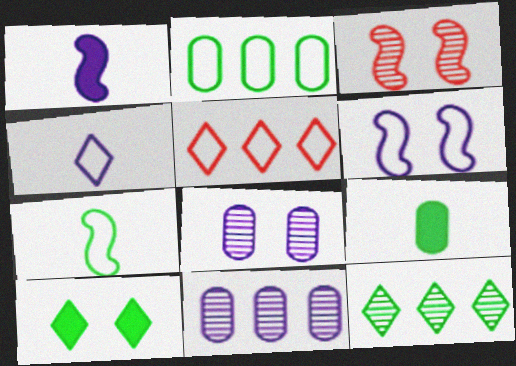[]